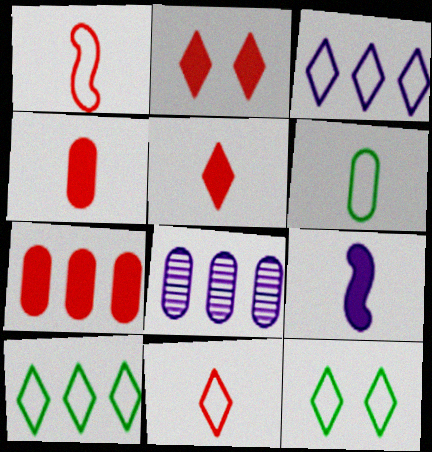[[3, 11, 12]]